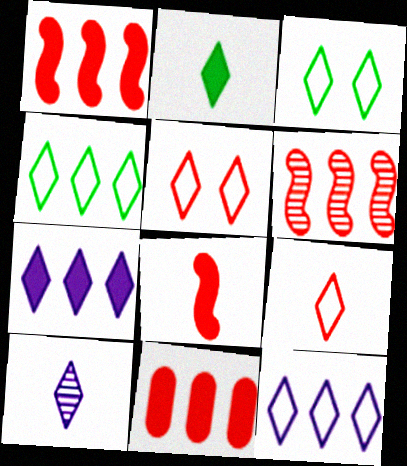[[2, 9, 10], 
[3, 9, 12]]